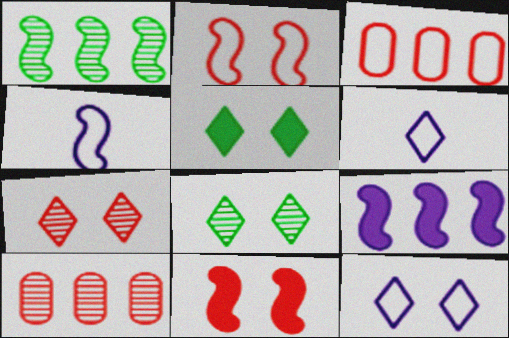[[1, 4, 11], 
[4, 5, 10], 
[5, 7, 12]]